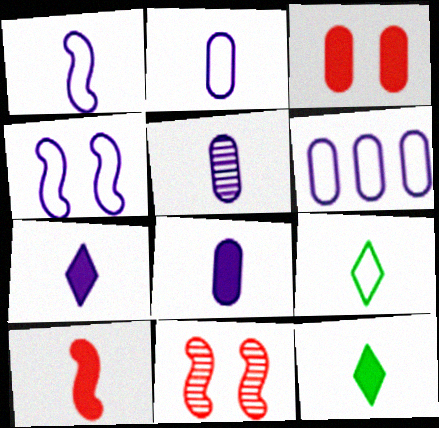[[1, 5, 7], 
[2, 5, 8], 
[5, 9, 10], 
[6, 11, 12], 
[8, 10, 12]]